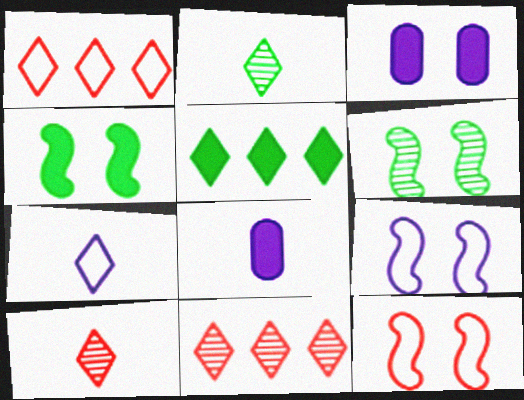[[1, 6, 8]]